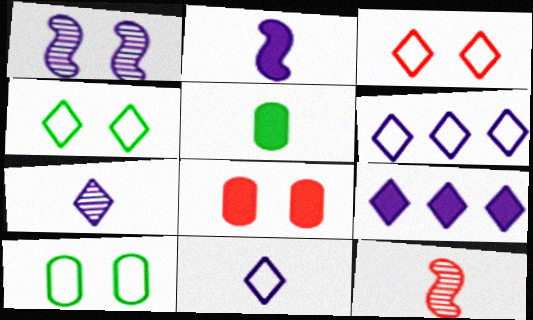[[1, 4, 8], 
[5, 11, 12], 
[9, 10, 12]]